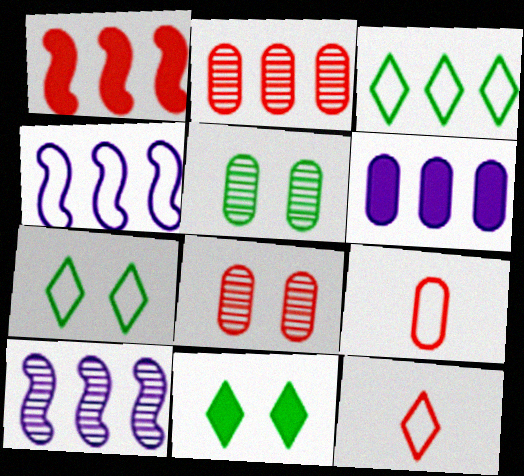[[1, 8, 12], 
[4, 7, 9], 
[5, 6, 9], 
[9, 10, 11]]